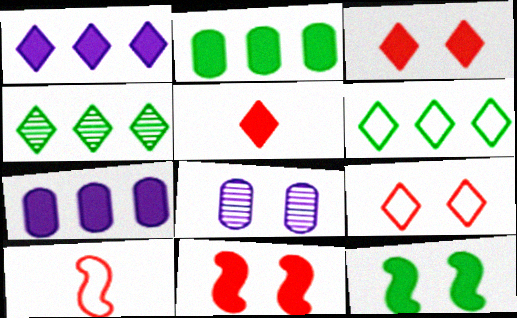[[5, 7, 12], 
[8, 9, 12]]